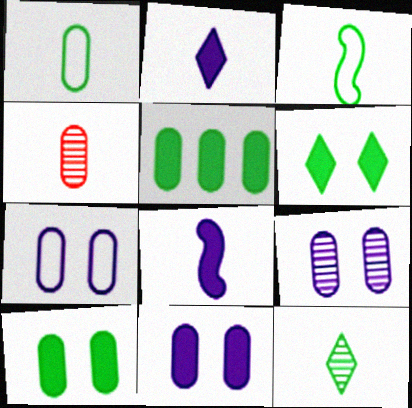[[2, 3, 4], 
[4, 5, 7], 
[7, 9, 11]]